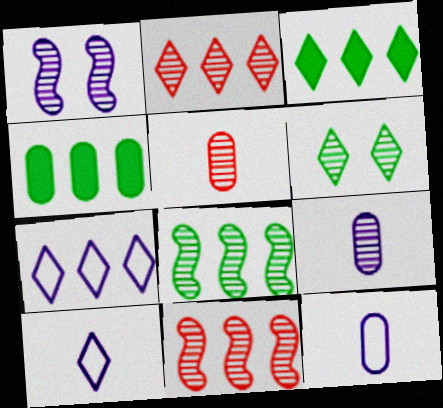[[2, 3, 7], 
[4, 7, 11], 
[6, 9, 11]]